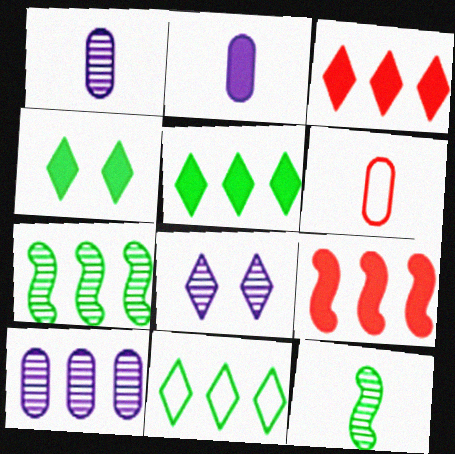[[2, 4, 9], 
[9, 10, 11]]